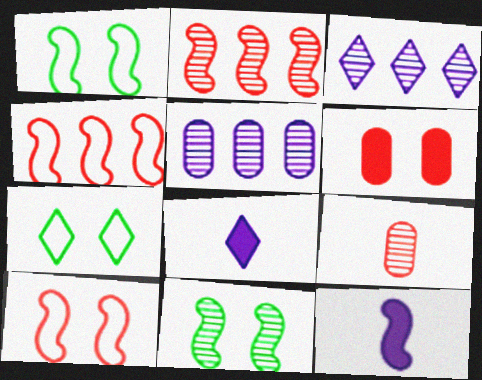[[1, 2, 12], 
[3, 9, 11], 
[4, 11, 12]]